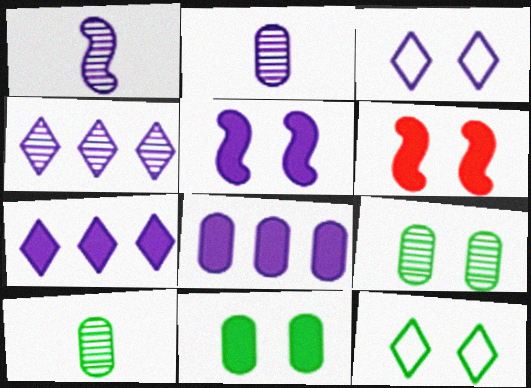[[1, 3, 8], 
[3, 6, 9]]